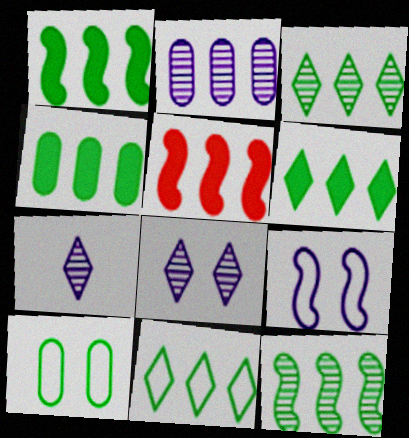[[1, 4, 6], 
[2, 5, 11], 
[3, 6, 11], 
[4, 11, 12], 
[5, 7, 10]]